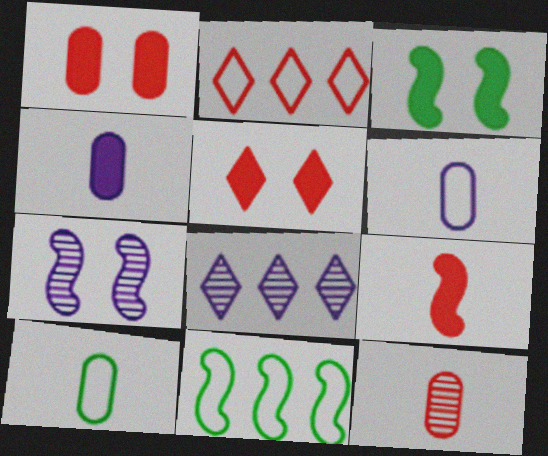[[4, 10, 12], 
[7, 9, 11]]